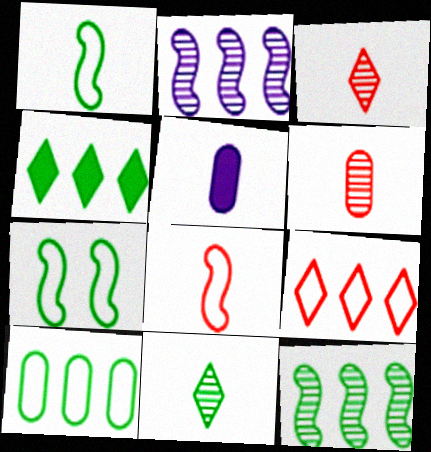[[1, 3, 5], 
[4, 10, 12], 
[5, 8, 11]]